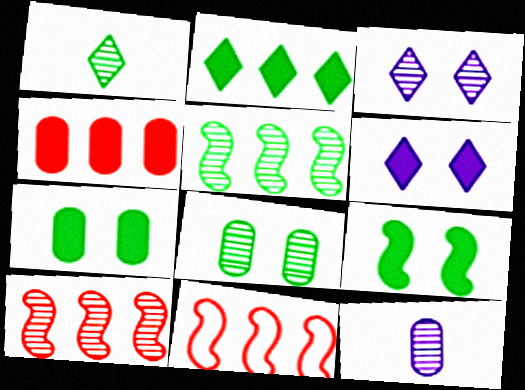[[1, 5, 8]]